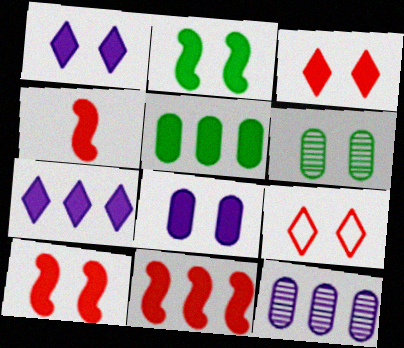[[1, 4, 5], 
[2, 3, 8], 
[4, 10, 11], 
[5, 7, 11]]